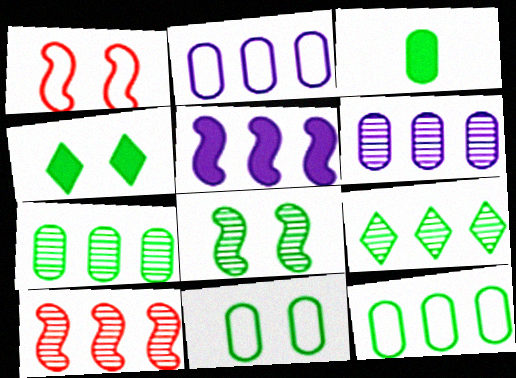[[3, 7, 11], 
[4, 8, 11], 
[6, 9, 10]]